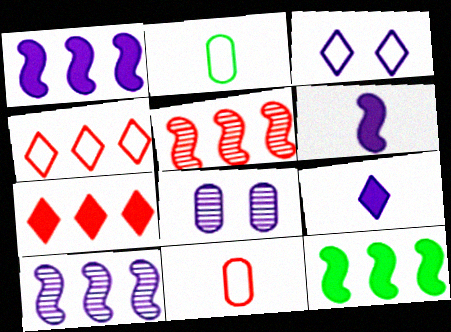[]